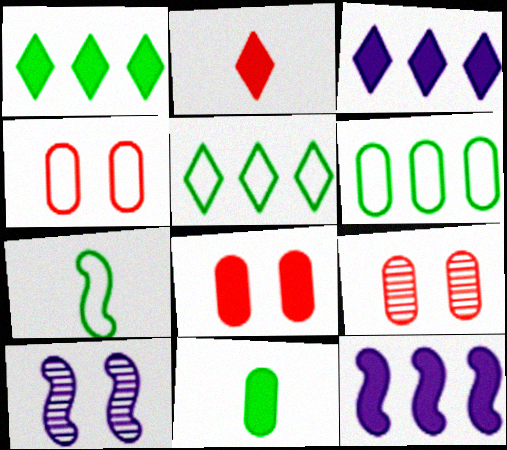[[2, 6, 10], 
[3, 7, 9], 
[4, 8, 9]]